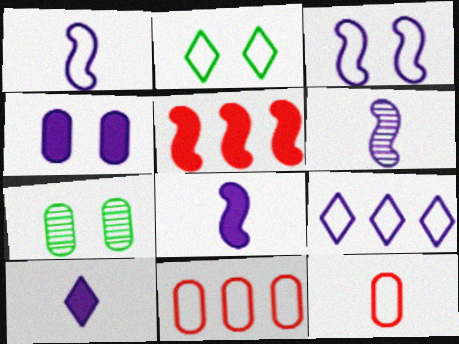[[1, 2, 11], 
[1, 6, 8], 
[4, 6, 9]]